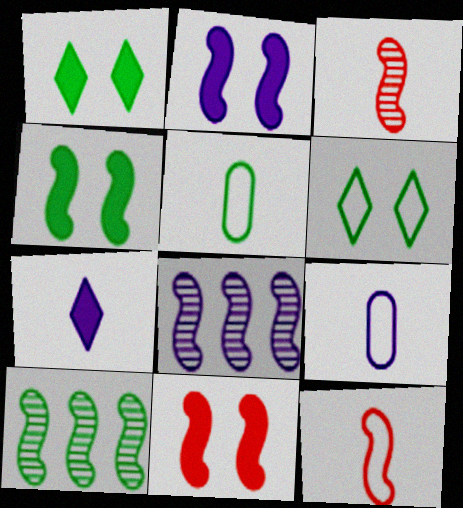[[1, 5, 10], 
[2, 4, 11], 
[2, 10, 12], 
[3, 5, 7], 
[4, 8, 12]]